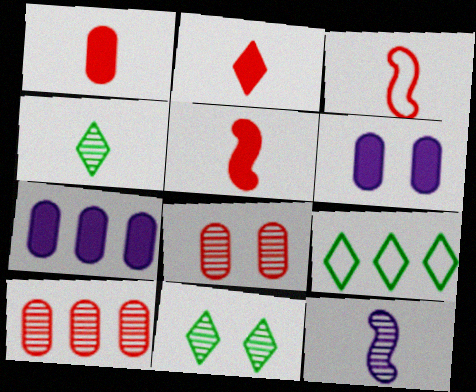[[1, 2, 5], 
[3, 7, 11], 
[10, 11, 12]]